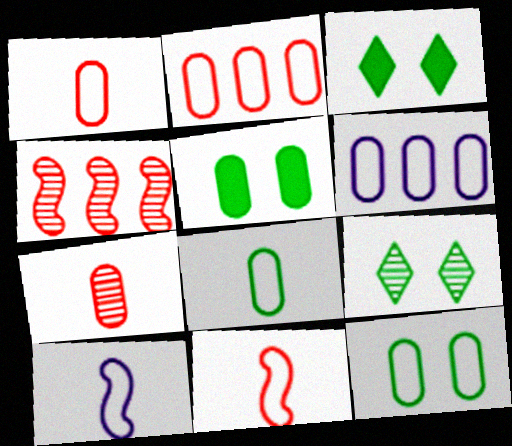[[1, 6, 12], 
[5, 6, 7]]